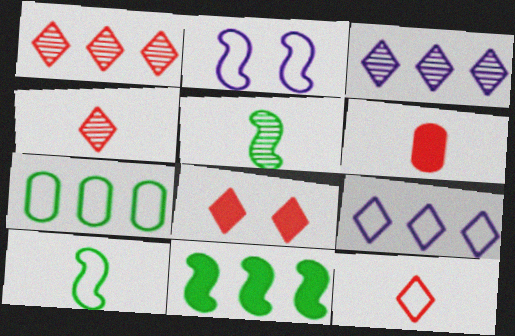[[1, 8, 12], 
[2, 7, 12]]